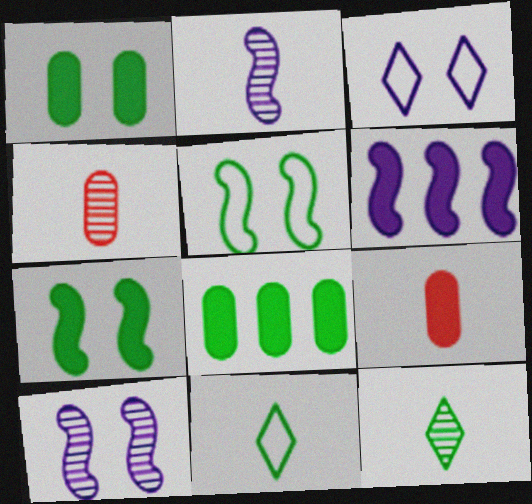[[2, 4, 12], 
[2, 9, 11], 
[5, 8, 12]]